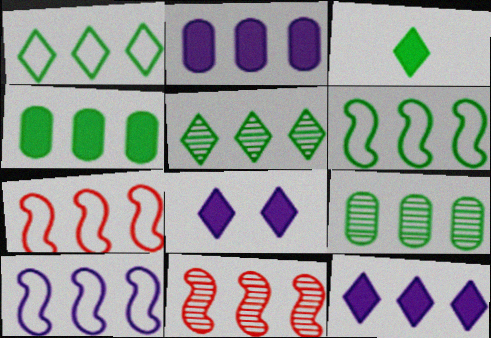[[1, 2, 11], 
[2, 5, 7], 
[4, 5, 6], 
[6, 7, 10], 
[7, 9, 12]]